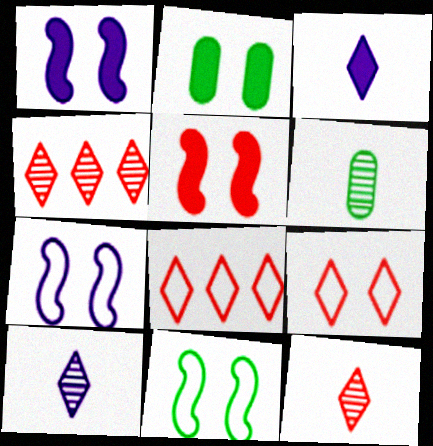[[1, 6, 8]]